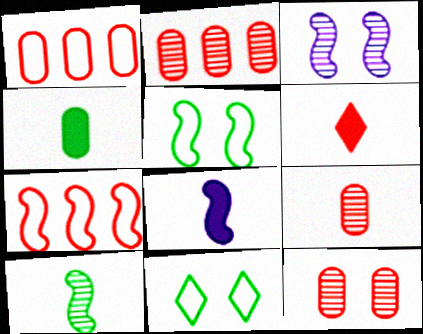[[2, 8, 11], 
[2, 9, 12], 
[4, 6, 8], 
[6, 7, 12]]